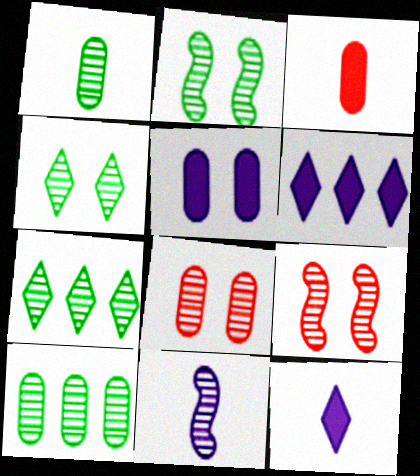[[1, 2, 7], 
[7, 8, 11]]